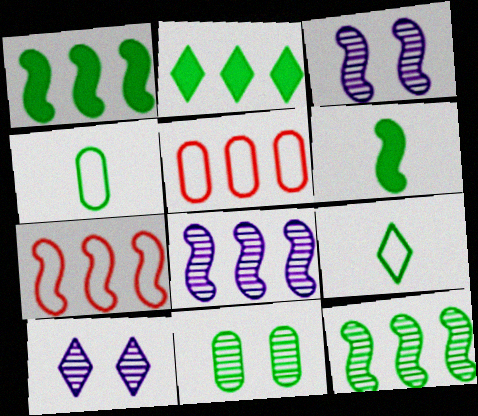[[1, 7, 8], 
[1, 9, 11], 
[2, 5, 8], 
[3, 6, 7], 
[5, 6, 10]]